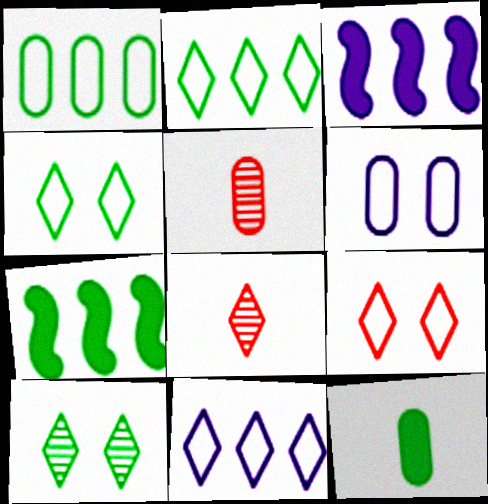[[3, 4, 5], 
[6, 7, 8]]